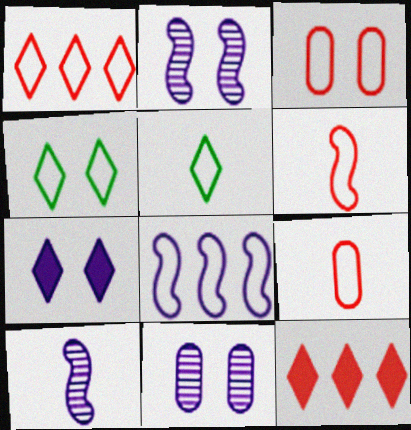[[1, 3, 6], 
[3, 5, 8], 
[4, 8, 9]]